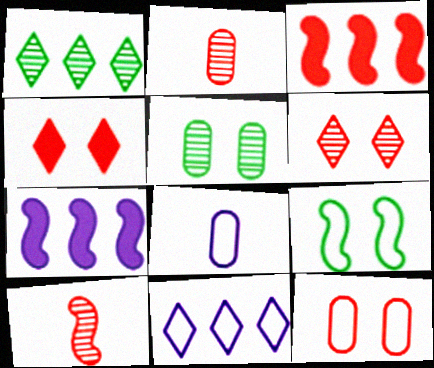[[7, 9, 10]]